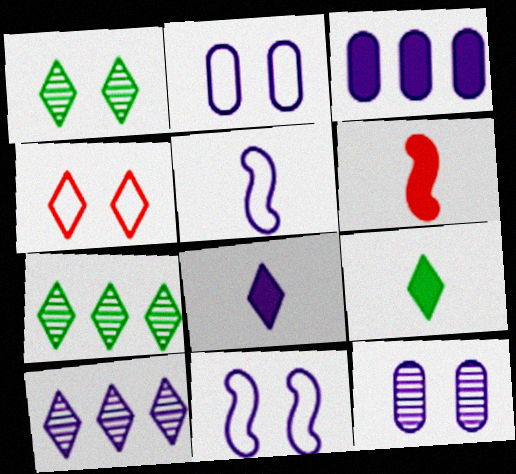[[2, 6, 7], 
[4, 7, 8], 
[4, 9, 10]]